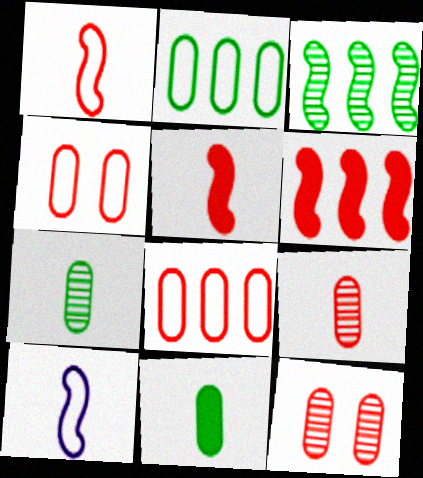[]